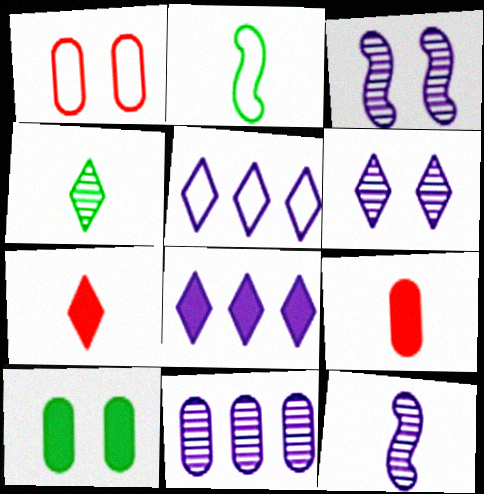[[1, 2, 5], 
[6, 11, 12]]